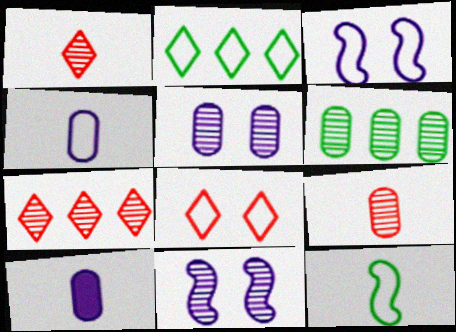[[1, 6, 11], 
[1, 10, 12], 
[5, 6, 9]]